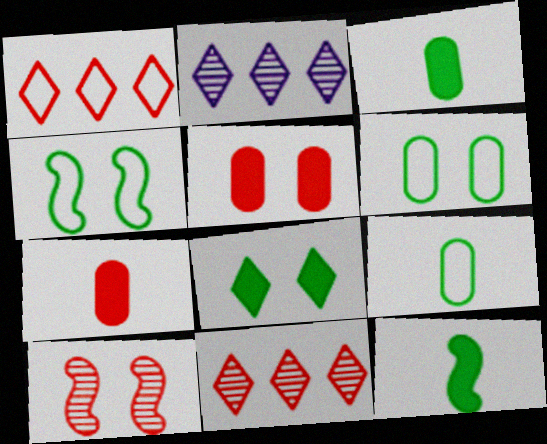[[1, 7, 10], 
[2, 4, 7]]